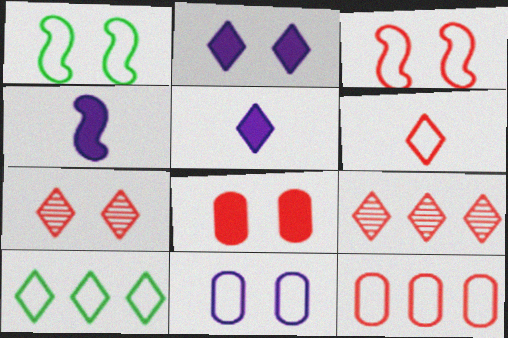[[3, 6, 12], 
[3, 7, 8], 
[5, 7, 10]]